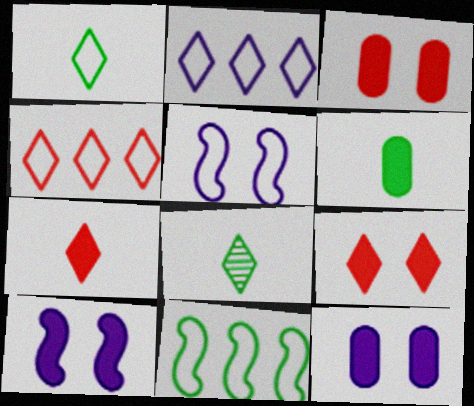[[2, 8, 9]]